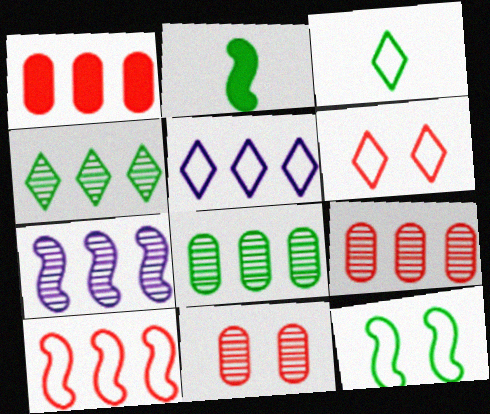[[2, 5, 11], 
[3, 5, 6], 
[4, 7, 9]]